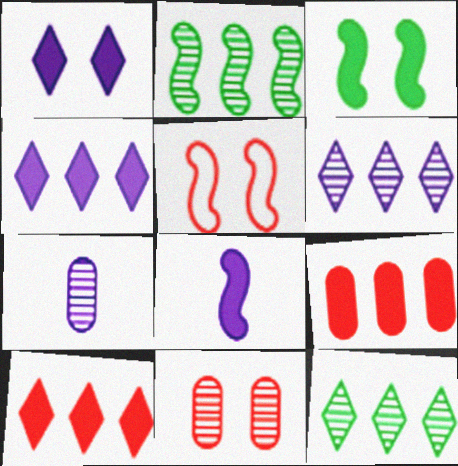[[2, 5, 8]]